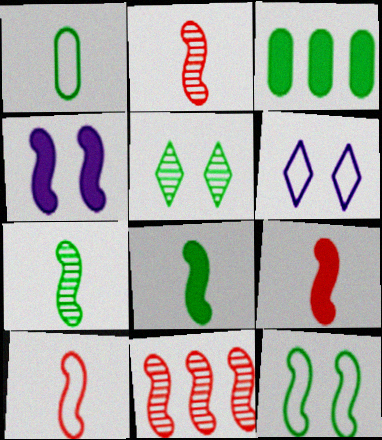[[2, 3, 6], 
[2, 9, 10]]